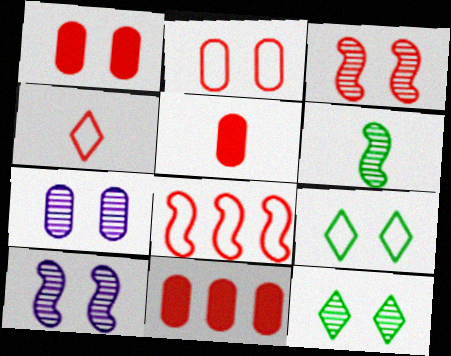[[1, 5, 11], 
[1, 9, 10], 
[2, 4, 8], 
[3, 4, 11], 
[3, 7, 12]]